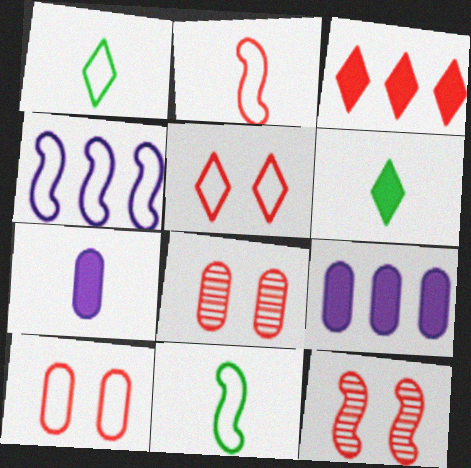[[1, 4, 10], 
[1, 9, 12], 
[2, 3, 8], 
[4, 6, 8]]